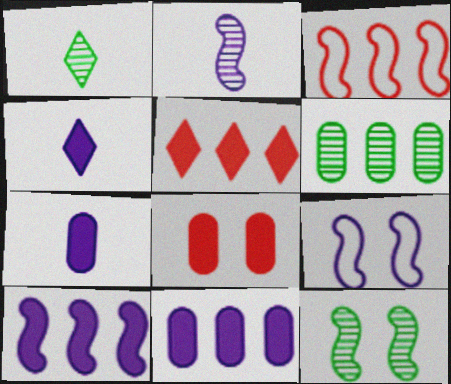[[1, 6, 12], 
[2, 9, 10]]